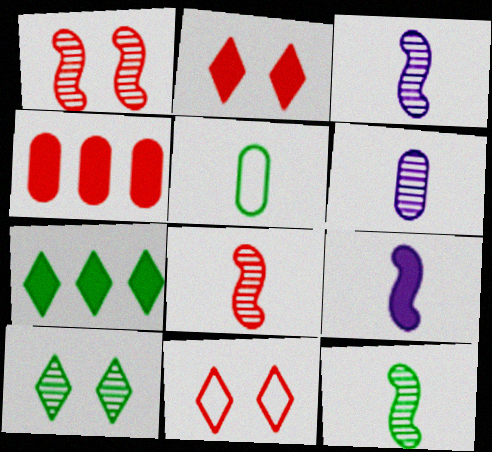[[3, 8, 12], 
[4, 8, 11]]